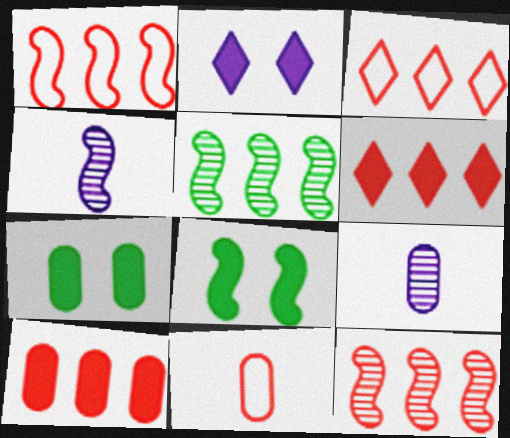[[1, 4, 8], 
[2, 5, 11], 
[3, 4, 7], 
[3, 8, 9], 
[3, 10, 12]]